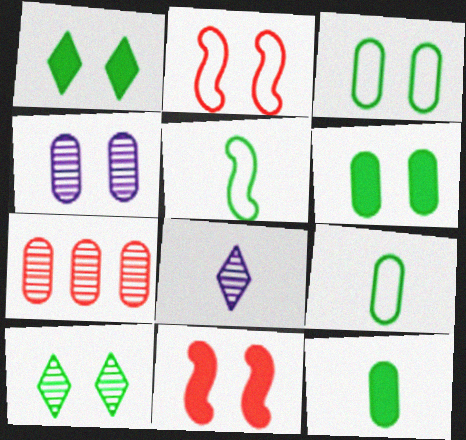[[1, 2, 4]]